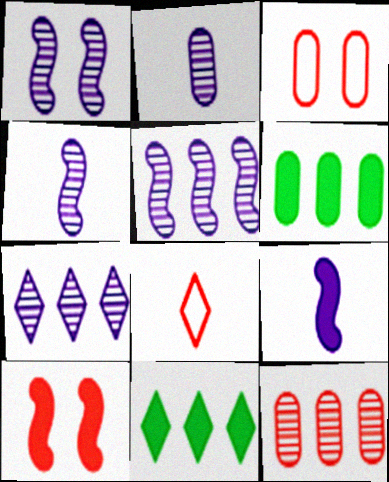[[1, 2, 7], 
[1, 4, 5], 
[1, 6, 8], 
[2, 3, 6], 
[3, 4, 11], 
[8, 10, 12]]